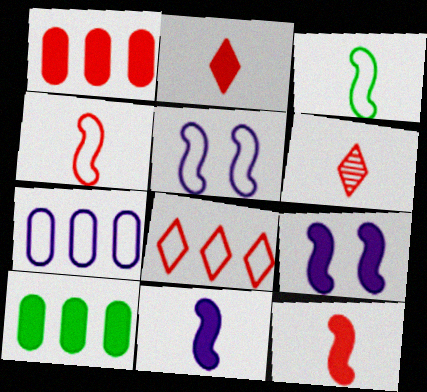[[2, 9, 10], 
[5, 6, 10]]